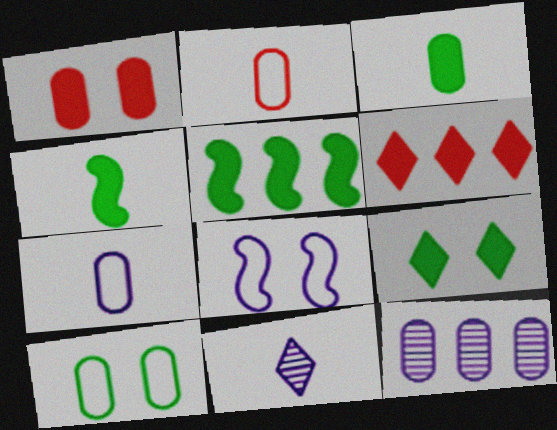[[2, 4, 11], 
[3, 5, 9]]